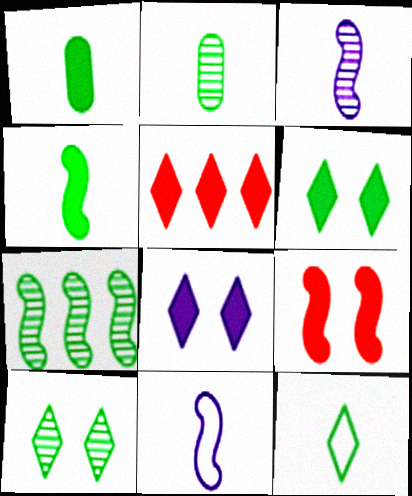[[2, 4, 12], 
[2, 7, 10], 
[7, 9, 11]]